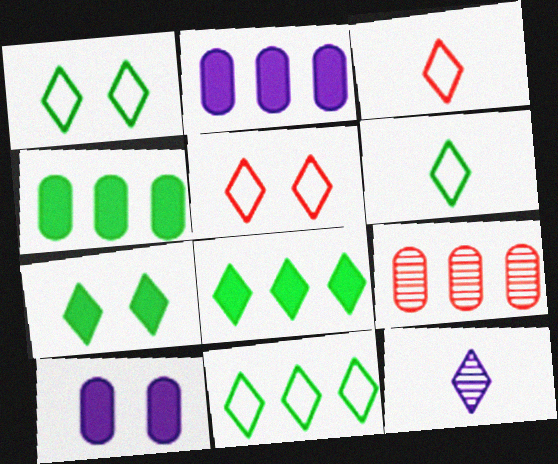[[1, 6, 11], 
[5, 8, 12]]